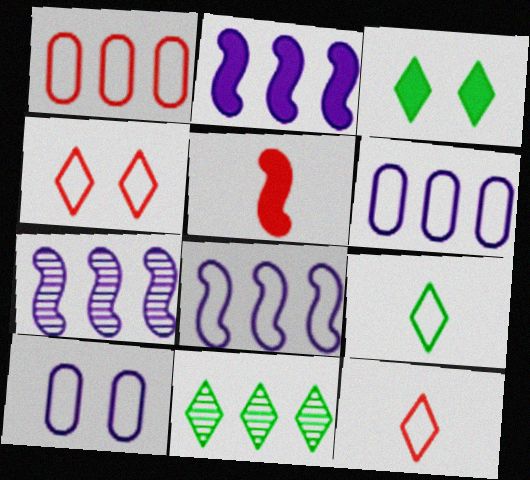[[1, 2, 11], 
[2, 7, 8], 
[3, 9, 11], 
[5, 10, 11]]